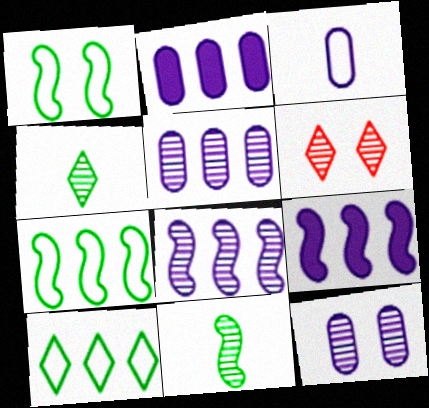[[2, 3, 12], 
[5, 6, 11]]